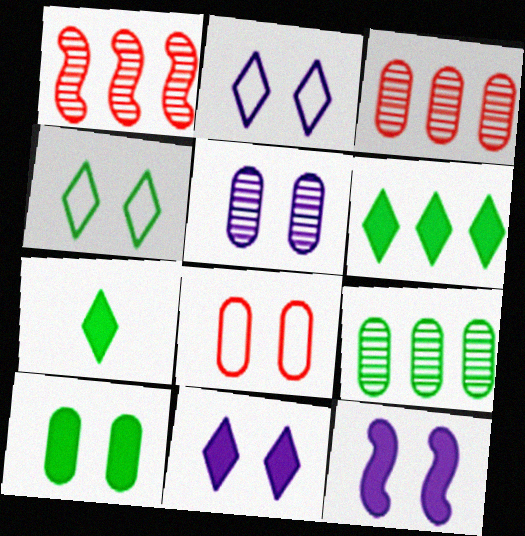[[2, 5, 12], 
[5, 8, 10]]